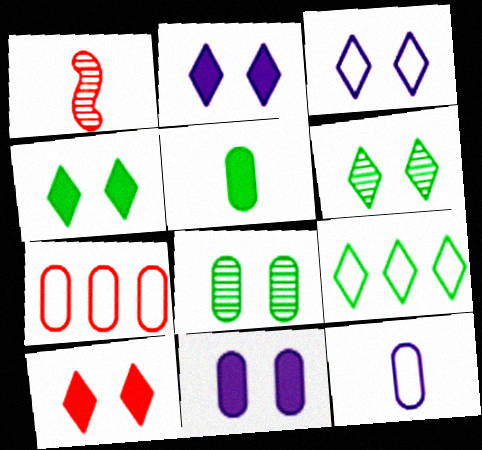[[1, 7, 10], 
[1, 9, 11], 
[2, 4, 10], 
[3, 6, 10]]